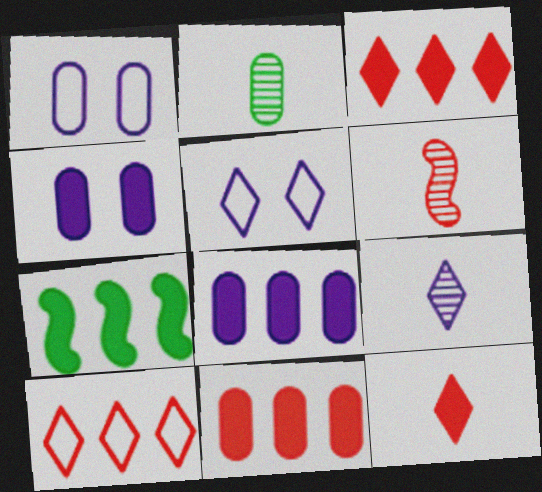[[1, 2, 11], 
[2, 6, 9], 
[3, 7, 8], 
[4, 7, 12]]